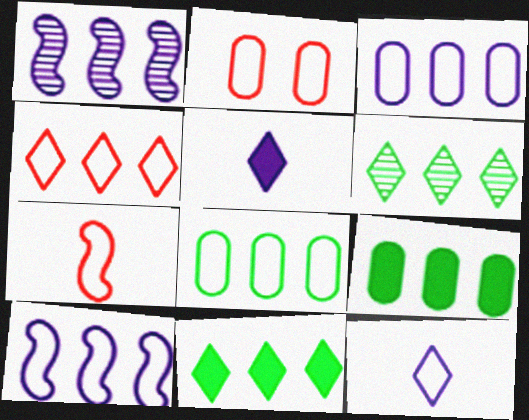[[1, 4, 9], 
[2, 4, 7], 
[4, 8, 10]]